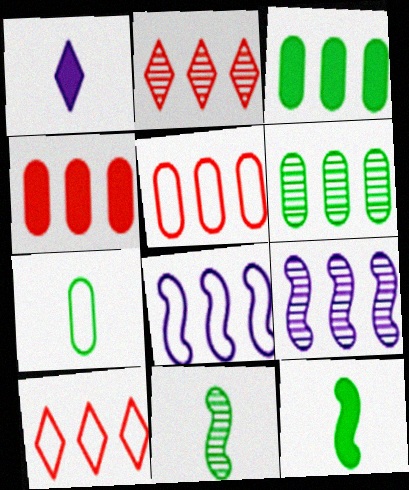[[2, 3, 8], 
[2, 6, 9], 
[3, 9, 10]]